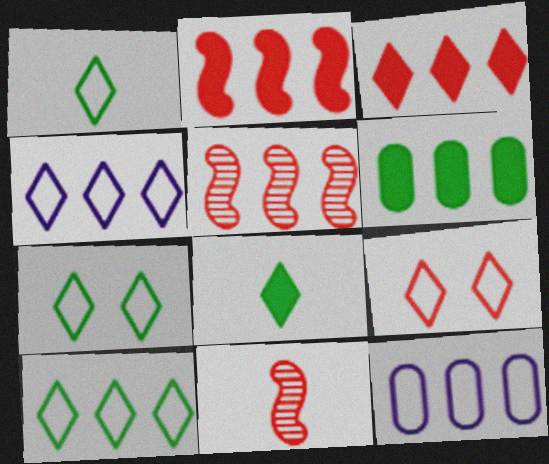[[1, 4, 9], 
[1, 7, 10], 
[4, 5, 6]]